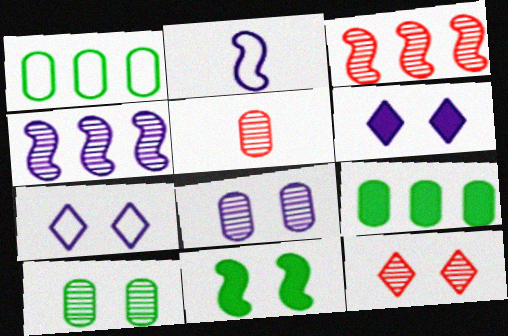[[2, 3, 11], 
[2, 9, 12], 
[3, 5, 12]]